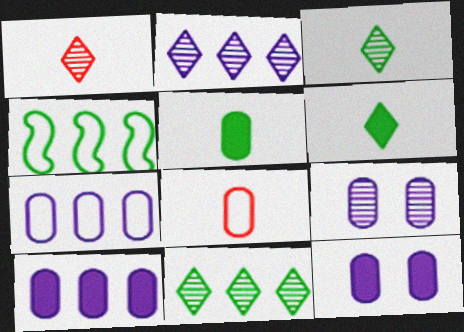[[1, 4, 12]]